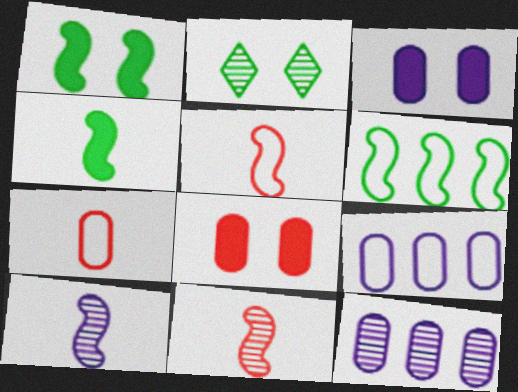[[2, 11, 12], 
[4, 5, 10]]